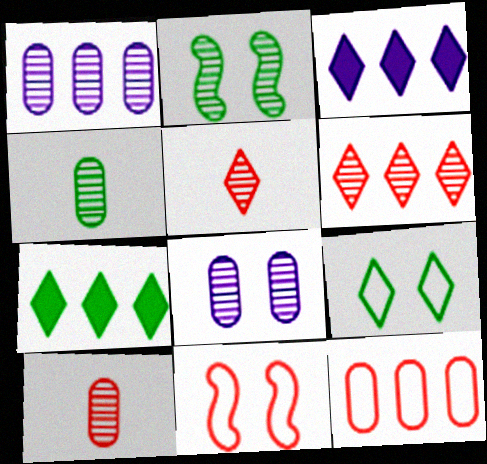[[1, 2, 5], 
[3, 4, 11], 
[3, 5, 9]]